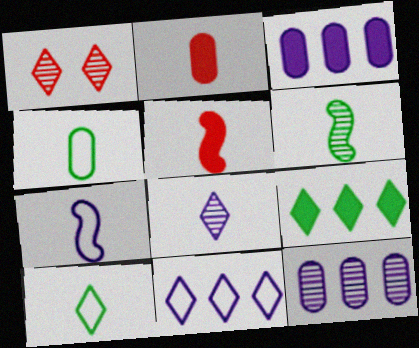[[1, 6, 12], 
[4, 5, 8], 
[5, 6, 7]]